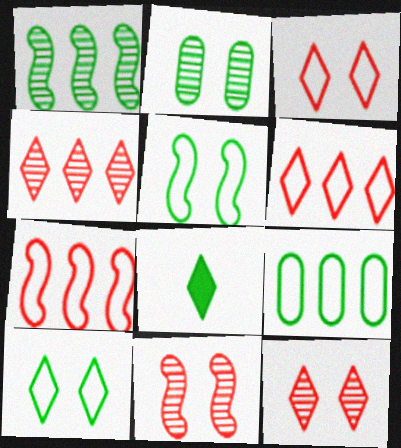[]